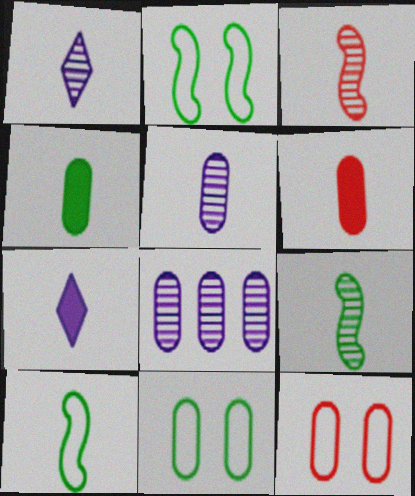[[1, 6, 10], 
[4, 8, 12], 
[6, 8, 11]]